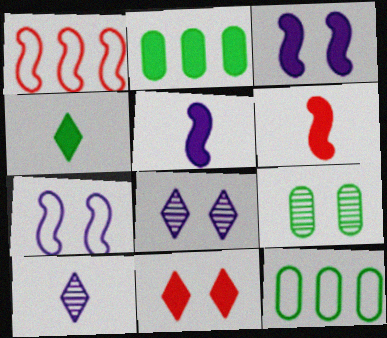[[2, 5, 11], 
[6, 8, 12], 
[7, 9, 11]]